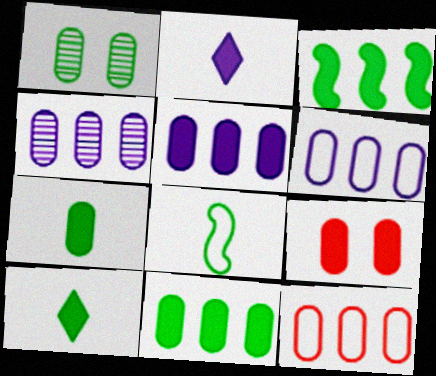[[2, 3, 9], 
[4, 5, 6], 
[4, 11, 12], 
[5, 7, 9]]